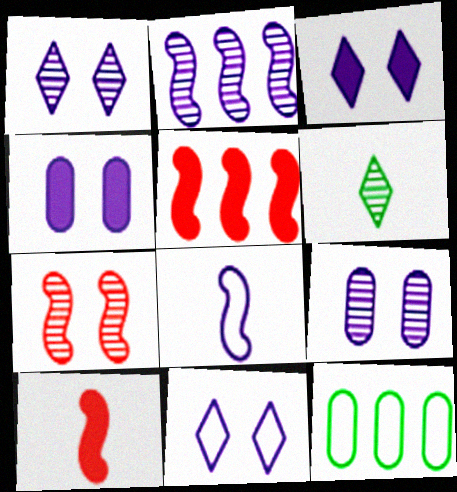[[1, 3, 11], 
[1, 10, 12]]